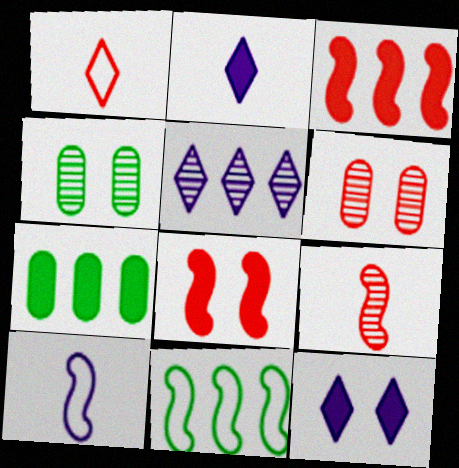[[1, 3, 6], 
[2, 6, 11], 
[2, 7, 8], 
[4, 5, 9]]